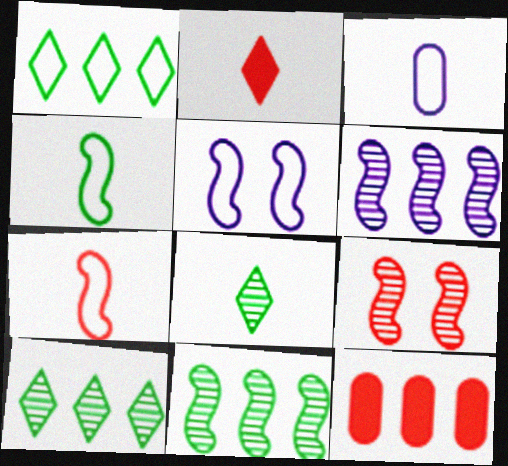[[1, 6, 12], 
[5, 8, 12]]